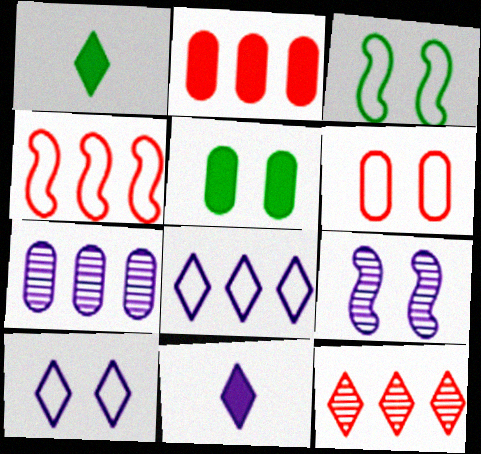[[1, 10, 12], 
[2, 4, 12], 
[3, 6, 10]]